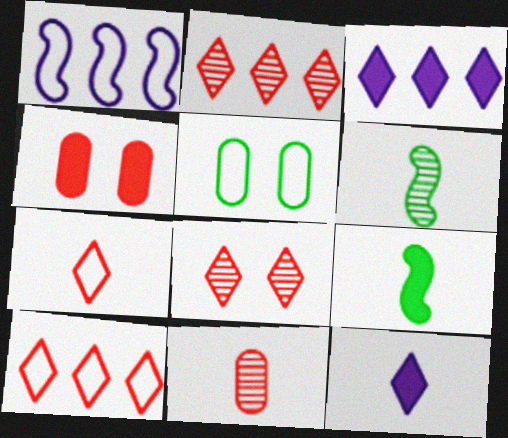[[1, 5, 7], 
[3, 4, 9]]